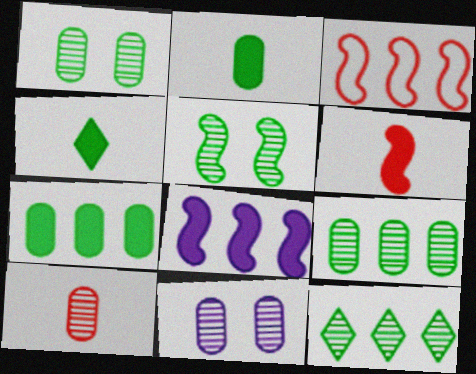[[3, 4, 11], 
[9, 10, 11]]